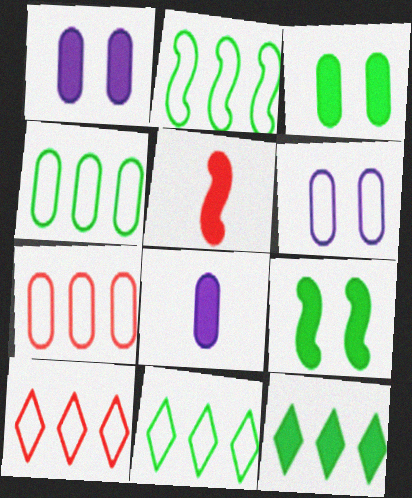[[1, 5, 12], 
[2, 4, 11]]